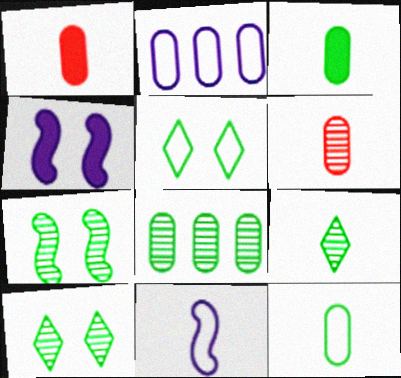[[1, 9, 11], 
[7, 8, 9]]